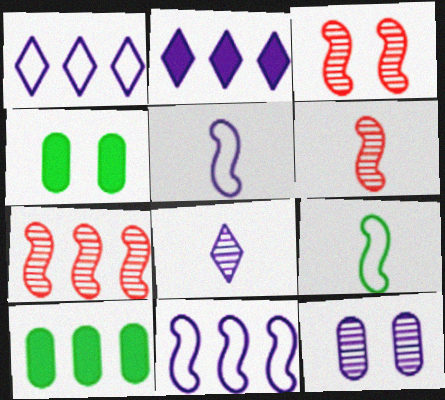[[1, 4, 6], 
[1, 7, 10], 
[2, 5, 12], 
[3, 6, 7]]